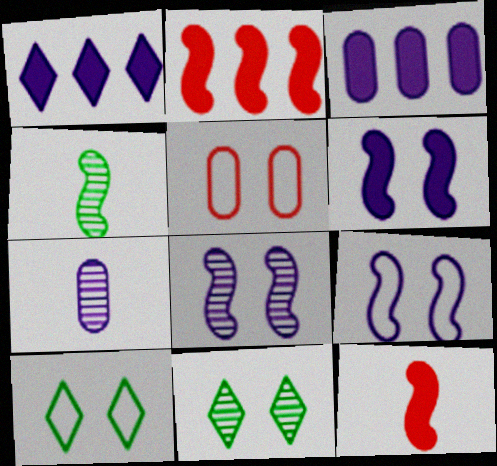[[1, 4, 5], 
[1, 7, 9], 
[2, 4, 9], 
[2, 7, 10], 
[5, 6, 11], 
[5, 9, 10], 
[6, 8, 9]]